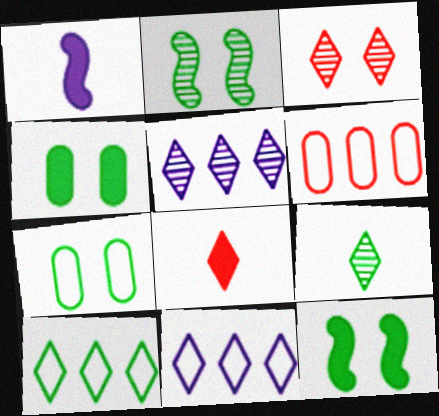[[3, 5, 9]]